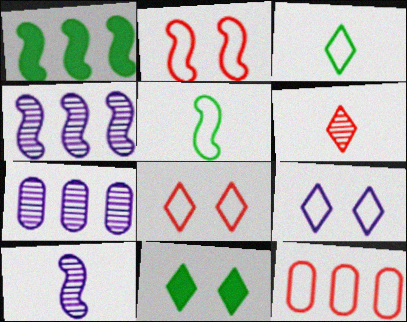[[1, 2, 10], 
[5, 9, 12], 
[10, 11, 12]]